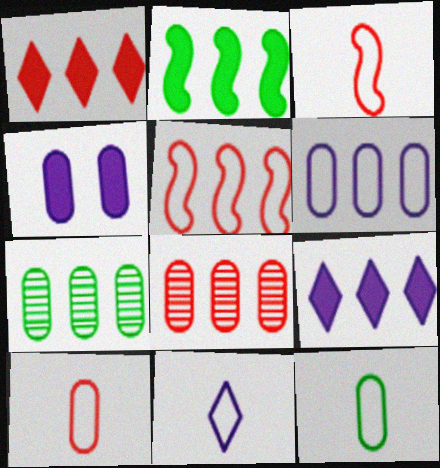[[1, 5, 8], 
[3, 11, 12], 
[4, 7, 10], 
[4, 8, 12], 
[5, 7, 9]]